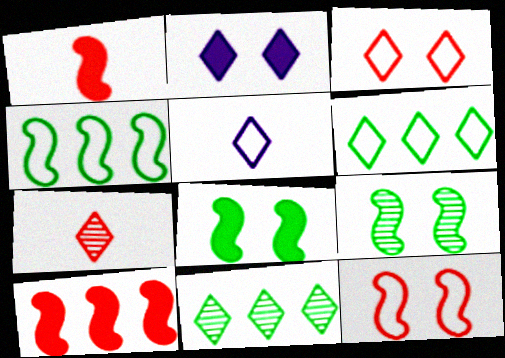[[2, 6, 7], 
[3, 5, 6]]